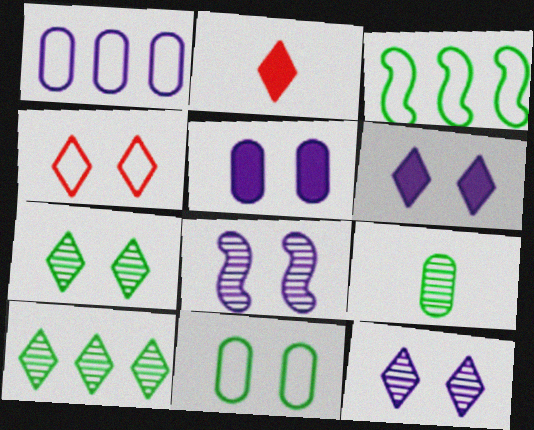[[4, 6, 7]]